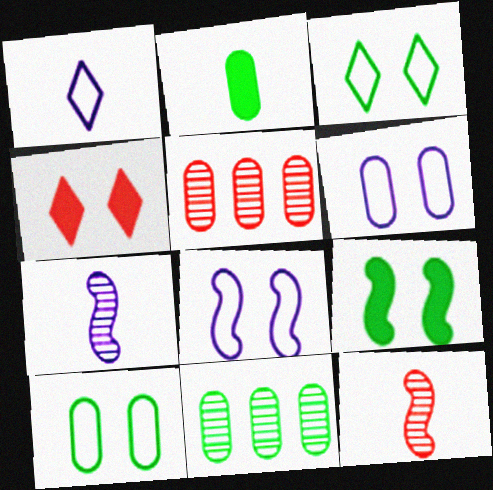[[1, 2, 12], 
[1, 5, 9], 
[2, 5, 6], 
[2, 10, 11]]